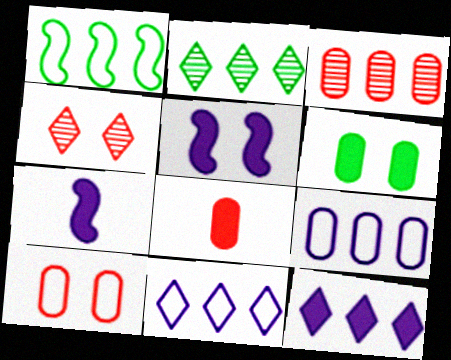[[1, 3, 12], 
[2, 7, 10], 
[3, 8, 10]]